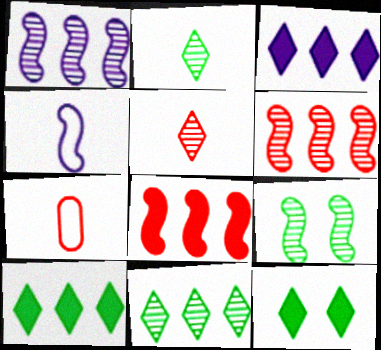[[1, 7, 12], 
[3, 7, 9], 
[4, 8, 9]]